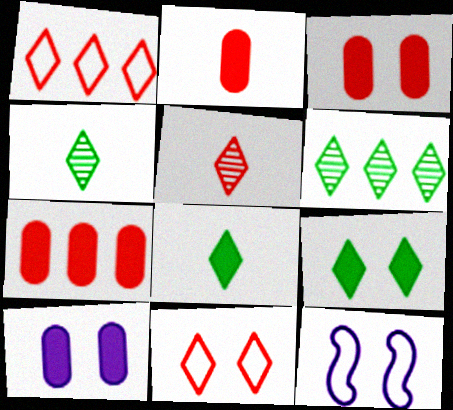[[2, 3, 7], 
[2, 6, 12], 
[4, 7, 12]]